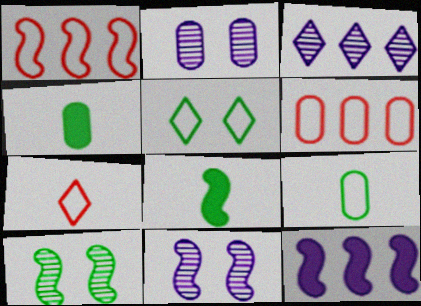[[1, 8, 11], 
[2, 4, 6]]